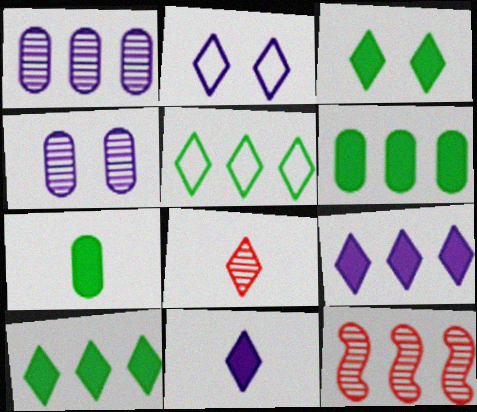[[2, 7, 12], 
[2, 8, 10]]